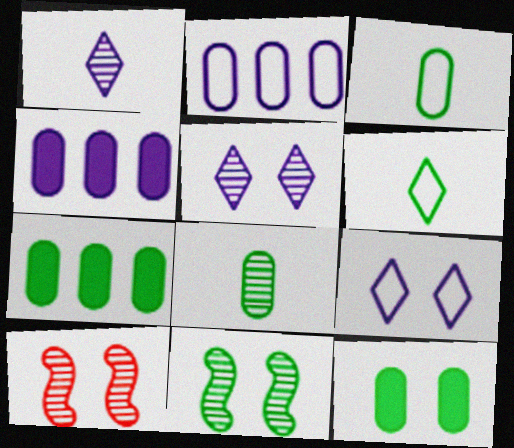[[4, 6, 10], 
[6, 7, 11], 
[9, 10, 12]]